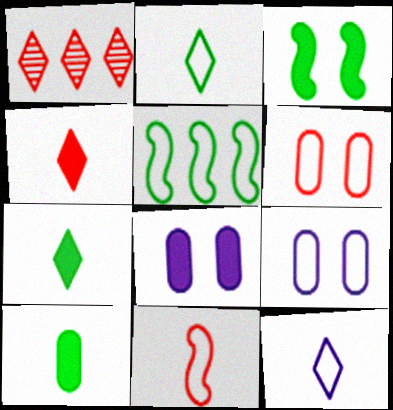[[5, 6, 12]]